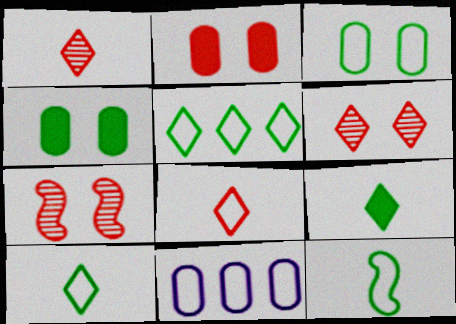[[3, 5, 12], 
[7, 9, 11]]